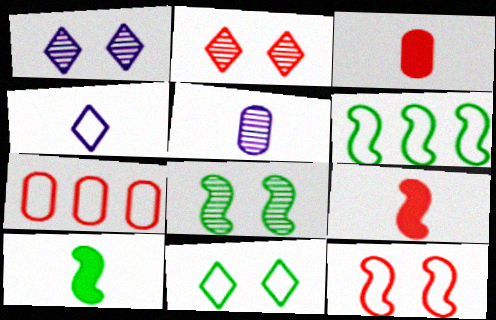[[1, 3, 6], 
[1, 7, 10], 
[2, 7, 9], 
[6, 8, 10]]